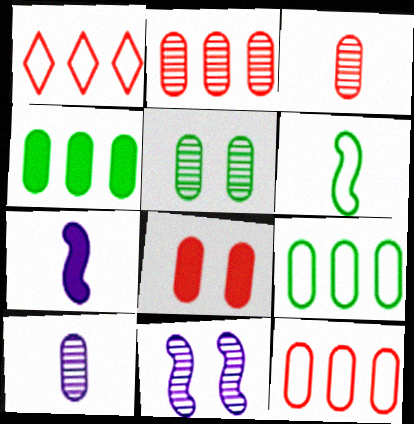[[1, 5, 7], 
[2, 5, 10], 
[3, 8, 12], 
[8, 9, 10]]